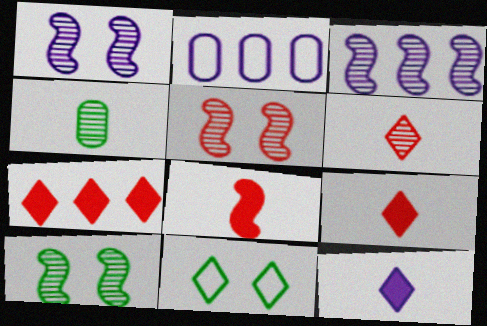[[1, 2, 12], 
[1, 5, 10], 
[2, 9, 10]]